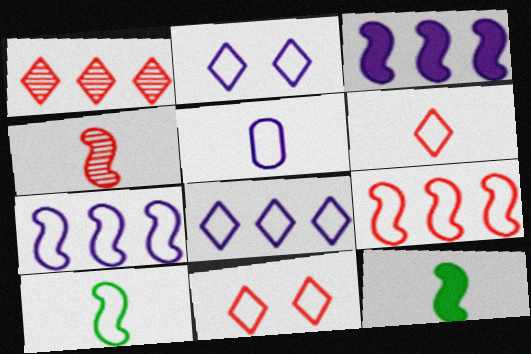[[2, 5, 7], 
[5, 6, 10]]